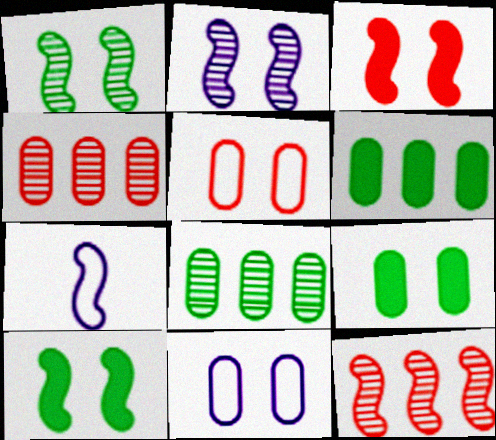[[7, 10, 12]]